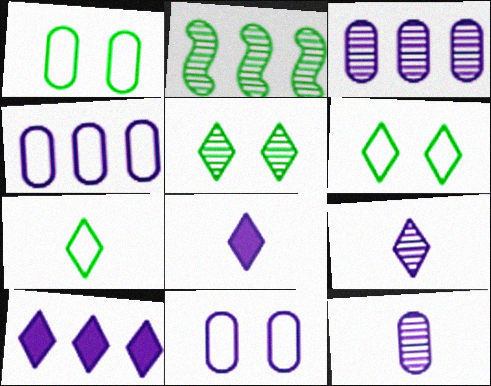[]